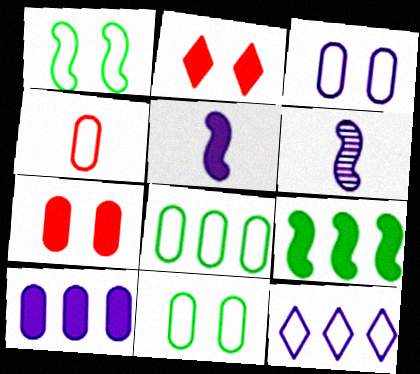[[1, 4, 12], 
[2, 6, 8], 
[3, 4, 8]]